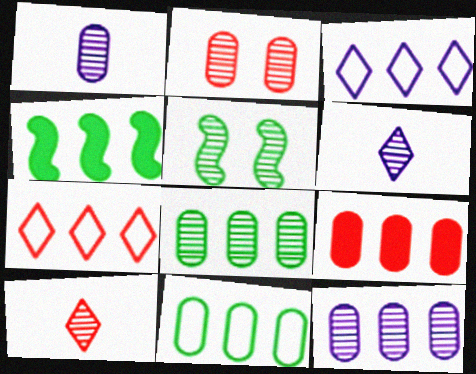[[1, 2, 8], 
[4, 7, 12], 
[5, 10, 12], 
[9, 11, 12]]